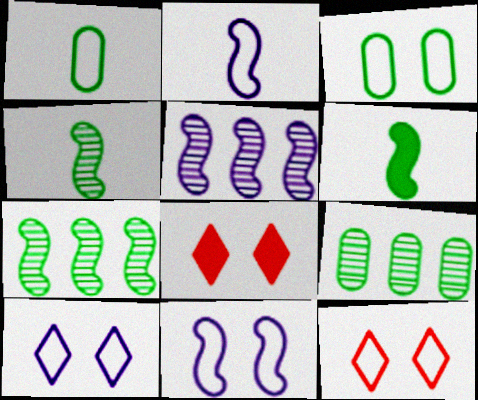[[1, 5, 8], 
[2, 8, 9], 
[3, 11, 12]]